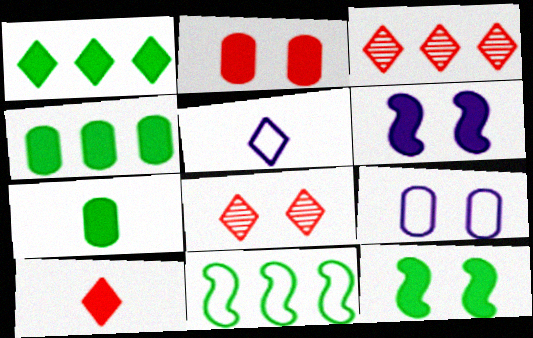[[1, 5, 8], 
[1, 7, 12], 
[4, 6, 10], 
[8, 9, 12]]